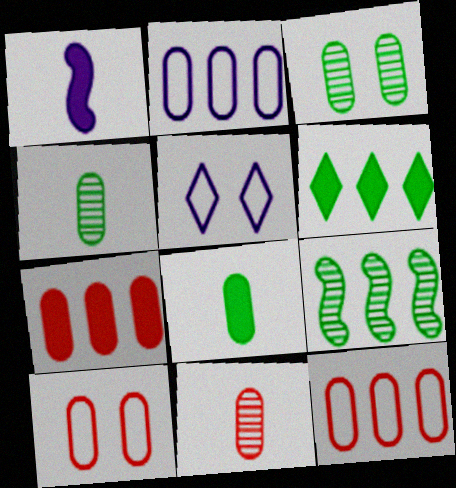[[7, 10, 11]]